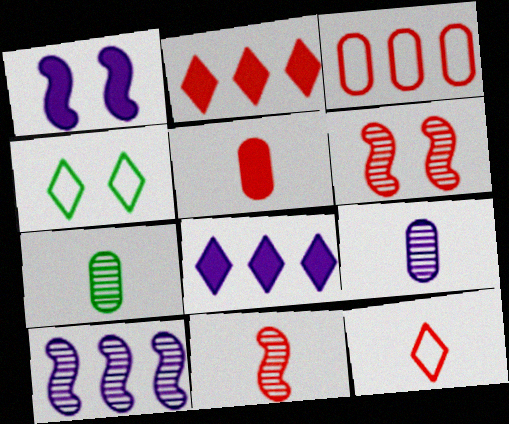[[4, 5, 10], 
[5, 11, 12]]